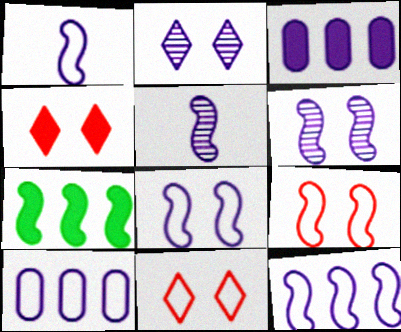[[1, 2, 3], 
[1, 8, 12], 
[5, 7, 9]]